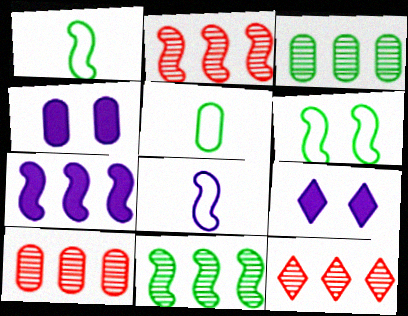[[1, 4, 12], 
[1, 9, 10], 
[2, 5, 9], 
[2, 10, 12], 
[4, 5, 10]]